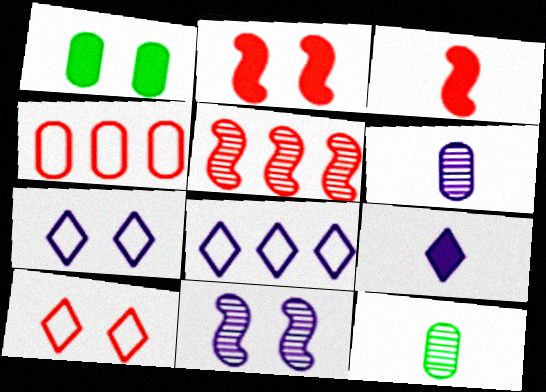[[1, 4, 6], 
[1, 10, 11], 
[2, 8, 12]]